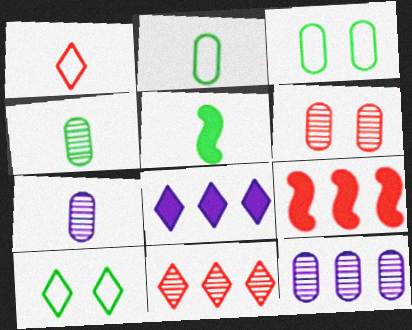[[1, 5, 7], 
[1, 6, 9], 
[4, 6, 12], 
[7, 9, 10]]